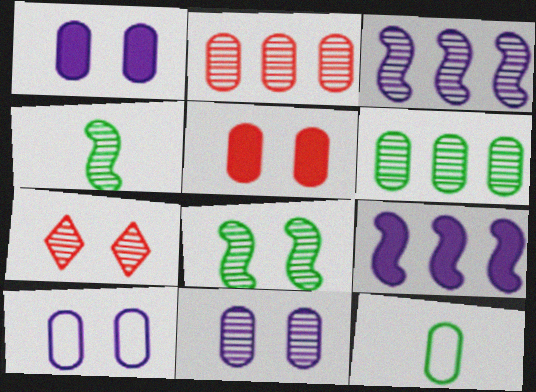[[1, 2, 12], 
[1, 10, 11], 
[7, 8, 11], 
[7, 9, 12]]